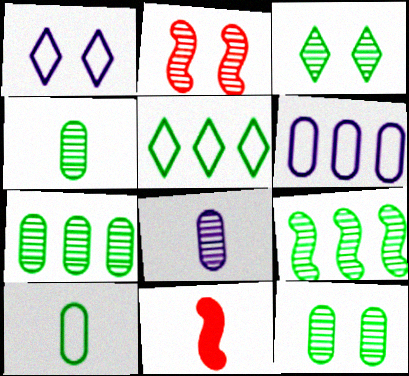[[1, 7, 11], 
[3, 4, 9], 
[3, 6, 11], 
[4, 7, 12]]